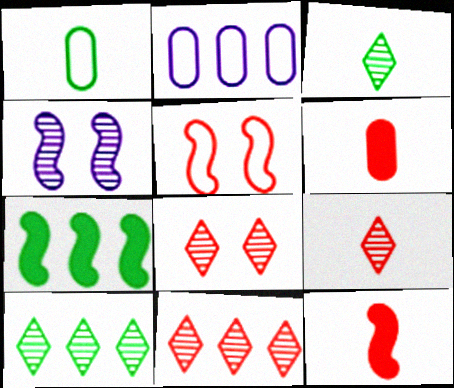[[2, 7, 11], 
[5, 6, 11], 
[8, 9, 11]]